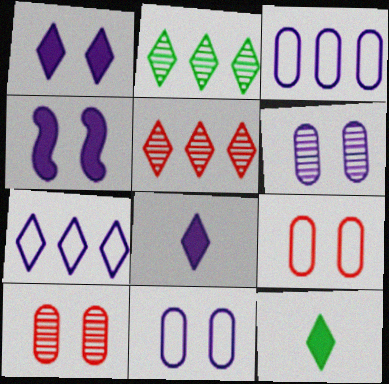[]